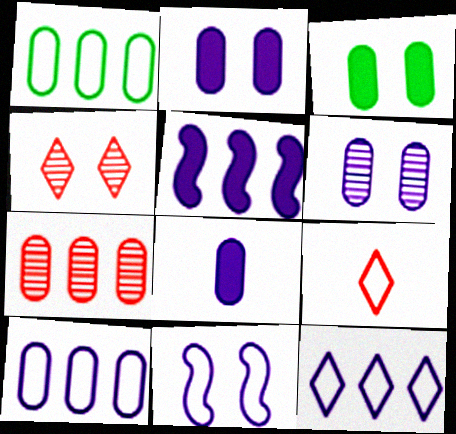[[1, 9, 11], 
[3, 4, 11], 
[6, 8, 10]]